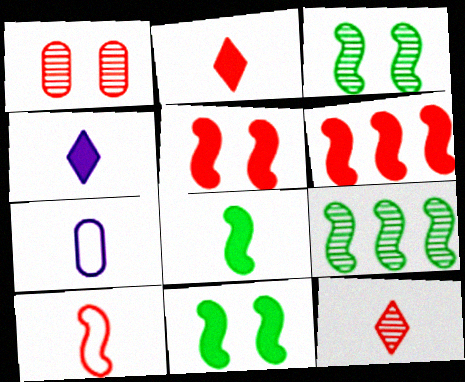[[7, 8, 12]]